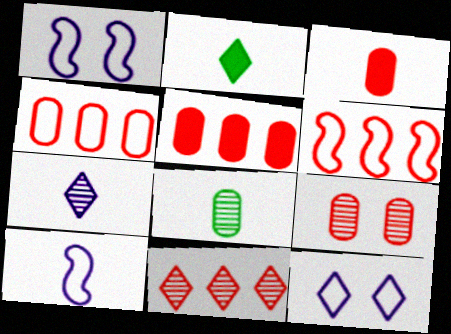[[2, 11, 12], 
[3, 4, 9], 
[5, 6, 11]]